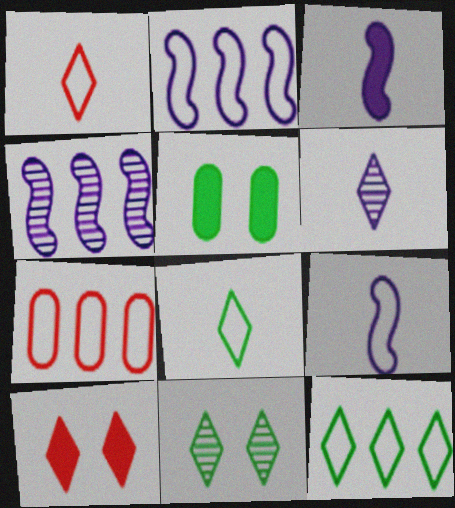[[1, 4, 5], 
[2, 7, 12], 
[3, 7, 11], 
[6, 10, 12]]